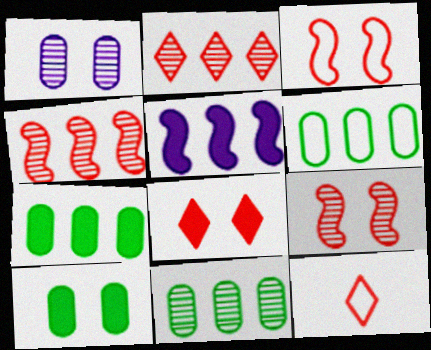[[2, 5, 6], 
[2, 8, 12], 
[6, 7, 11]]